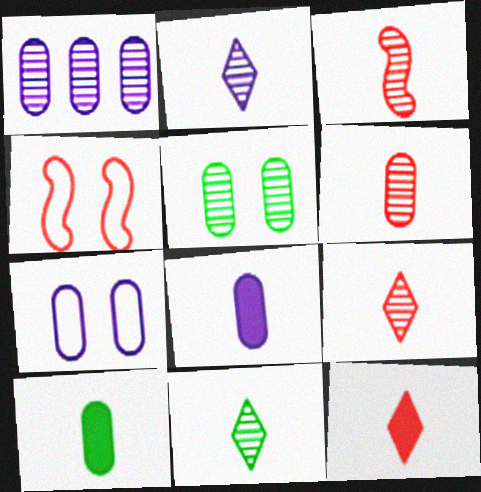[[1, 5, 6], 
[1, 7, 8], 
[2, 9, 11], 
[3, 6, 9]]